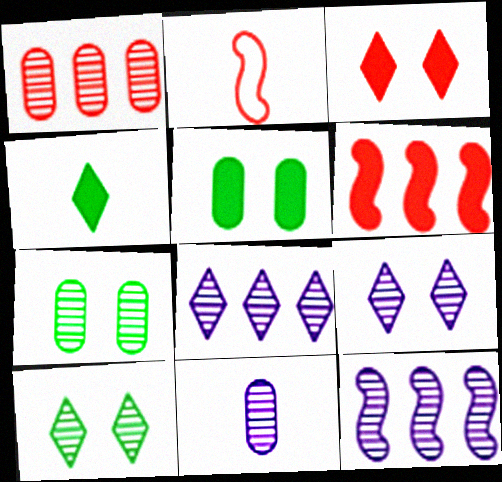[[1, 2, 3], 
[1, 7, 11], 
[2, 4, 11], 
[2, 5, 8], 
[9, 11, 12]]